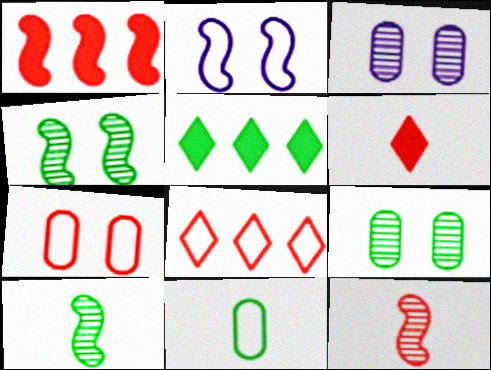[[1, 2, 10], 
[2, 8, 11], 
[4, 5, 11]]